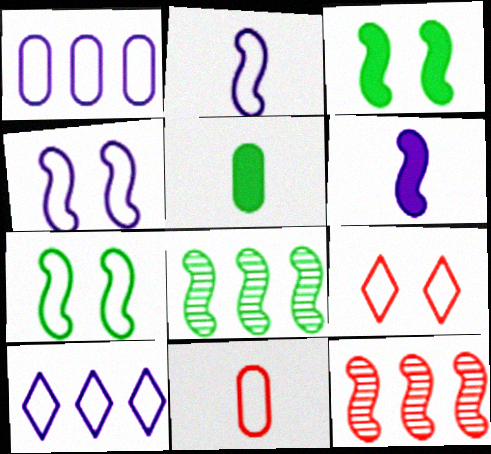[[2, 3, 12], 
[6, 7, 12], 
[7, 10, 11]]